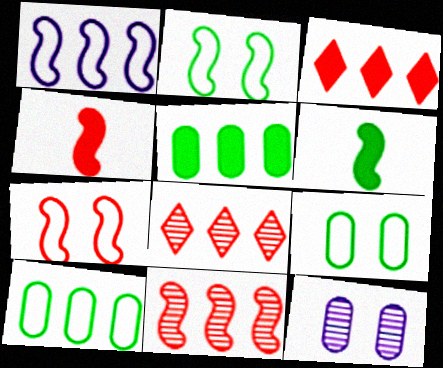[[1, 5, 8], 
[4, 7, 11]]